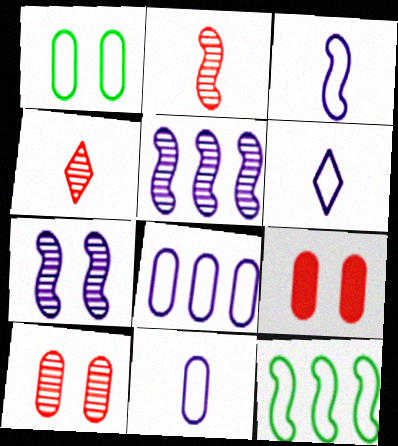[[3, 6, 11]]